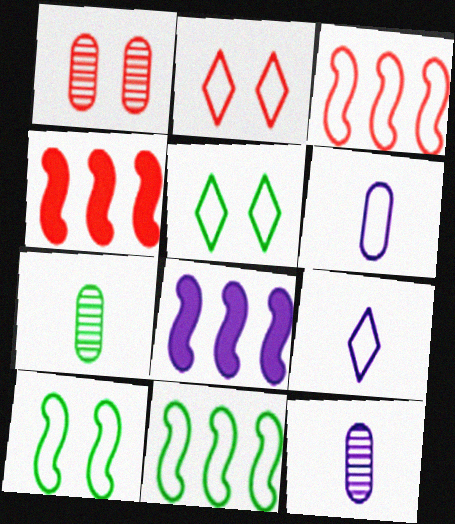[[2, 6, 11], 
[2, 7, 8], 
[3, 5, 6], 
[4, 5, 12]]